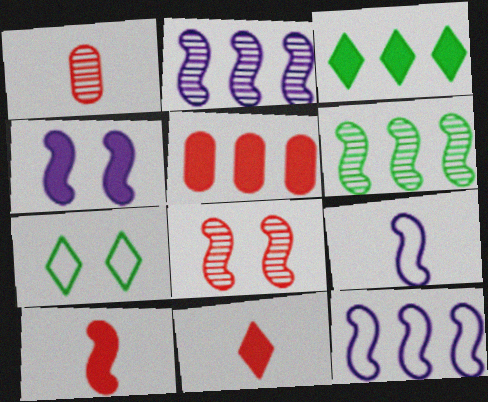[[2, 4, 9]]